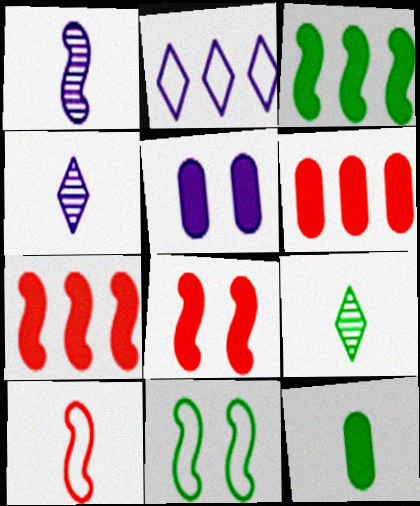[[1, 2, 5], 
[1, 7, 11], 
[4, 6, 11], 
[4, 10, 12], 
[5, 6, 12]]